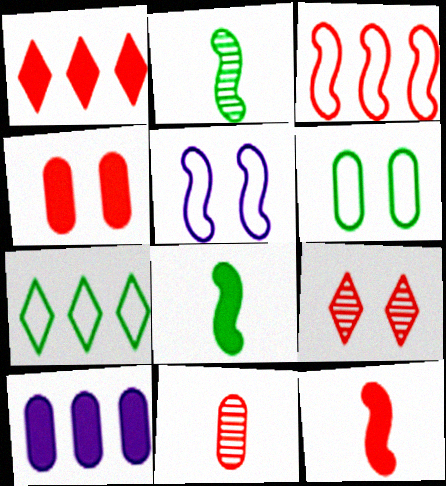[[1, 4, 12], 
[6, 10, 11]]